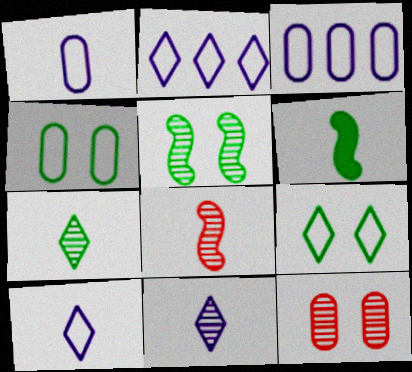[[2, 6, 12]]